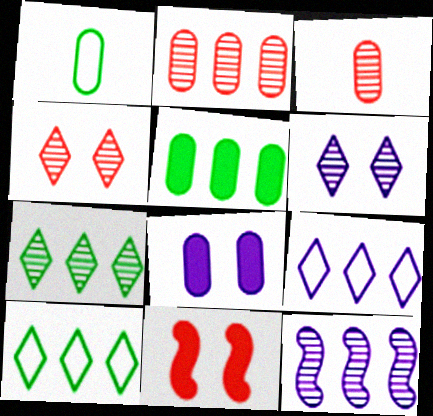[[1, 2, 8], 
[2, 7, 12]]